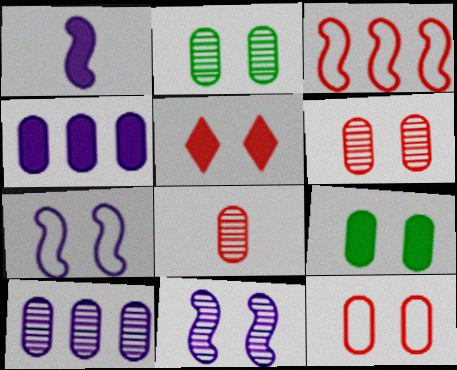[[2, 5, 7], 
[2, 8, 10], 
[3, 5, 8]]